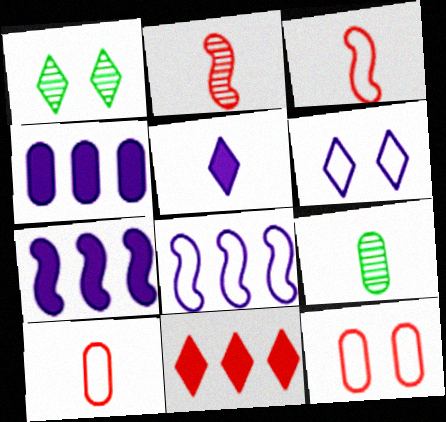[[1, 3, 4], 
[1, 7, 10], 
[2, 11, 12], 
[3, 5, 9], 
[4, 9, 12]]